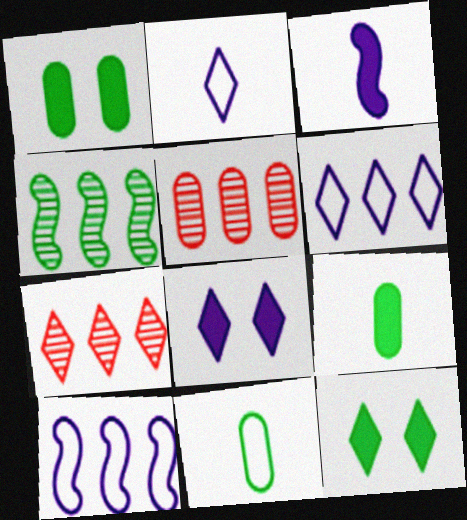[[2, 7, 12], 
[4, 11, 12]]